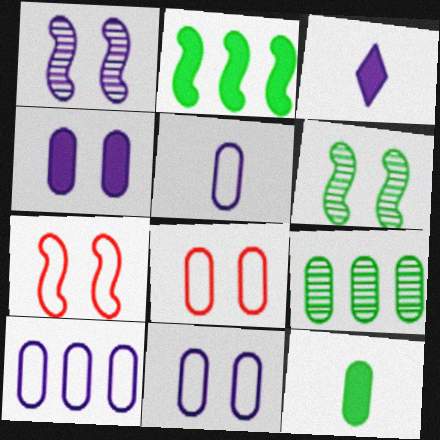[[1, 3, 10], 
[3, 7, 9], 
[5, 10, 11]]